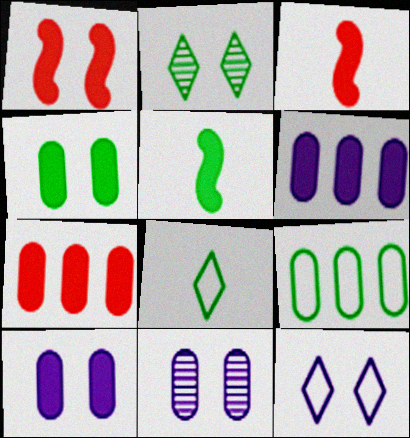[[2, 5, 9]]